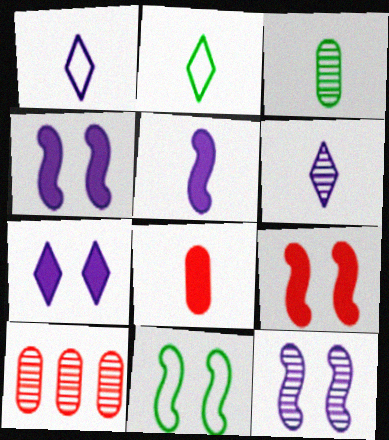[[2, 4, 10], 
[9, 11, 12]]